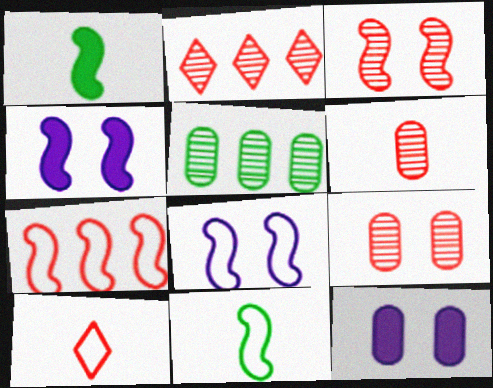[[2, 3, 6], 
[2, 11, 12], 
[4, 5, 10], 
[7, 8, 11]]